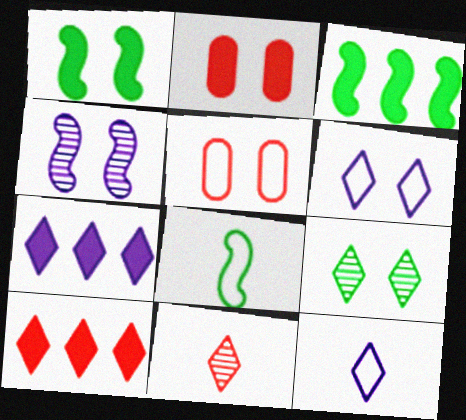[[9, 10, 12]]